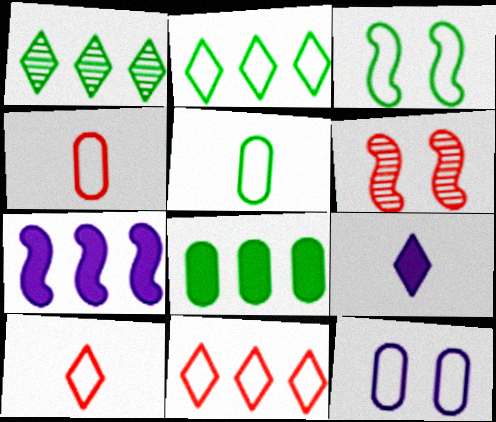[[2, 3, 5]]